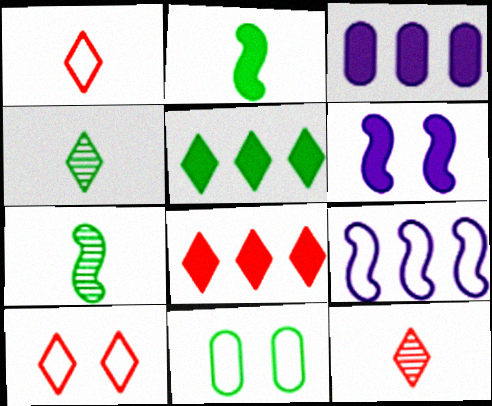[[1, 9, 11], 
[3, 7, 10], 
[5, 7, 11], 
[8, 10, 12]]